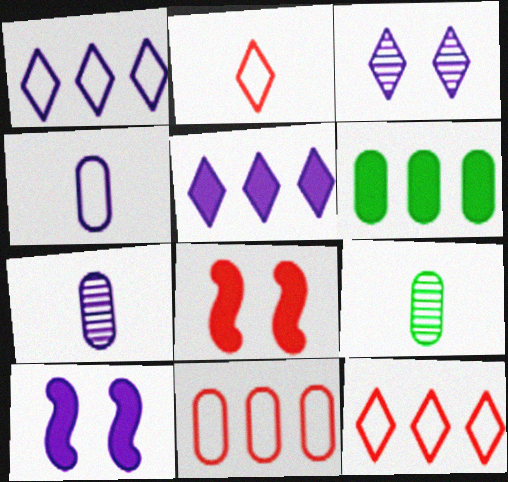[[1, 7, 10], 
[1, 8, 9], 
[9, 10, 12]]